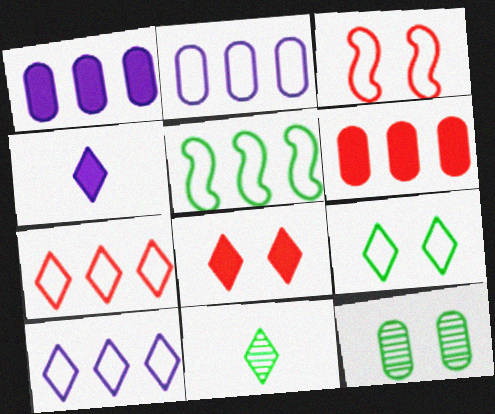[[1, 3, 11], 
[2, 5, 7], 
[8, 10, 11]]